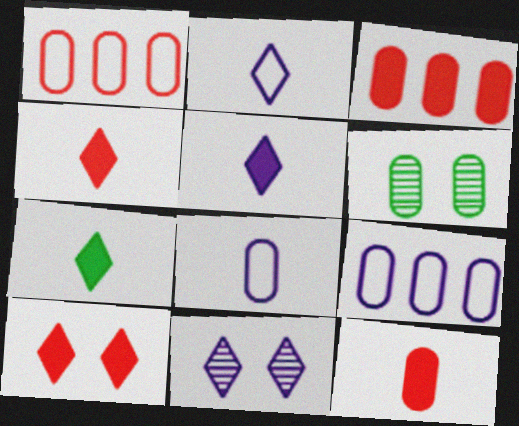[[3, 6, 8], 
[4, 5, 7], 
[6, 9, 12]]